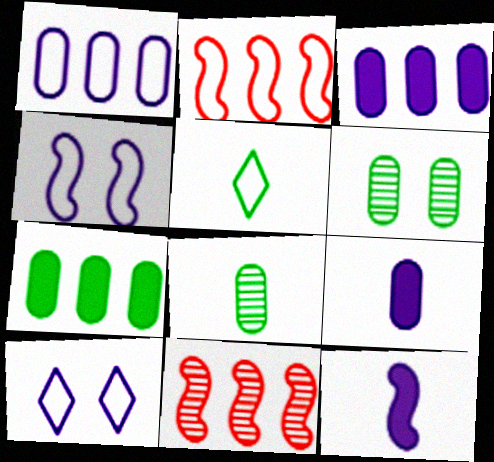[]